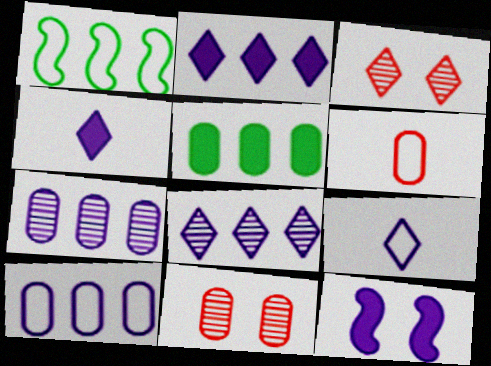[[1, 4, 11], 
[7, 9, 12]]